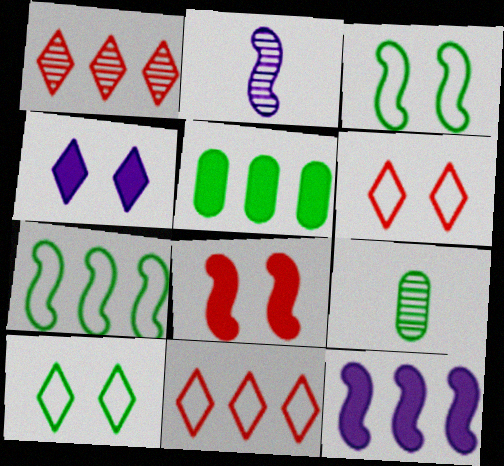[[2, 5, 6], 
[2, 7, 8], 
[6, 9, 12]]